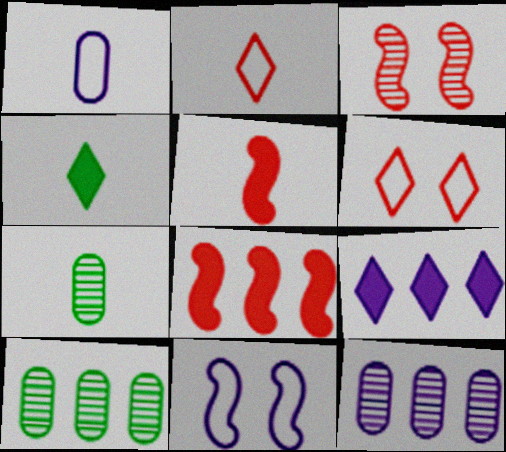[]